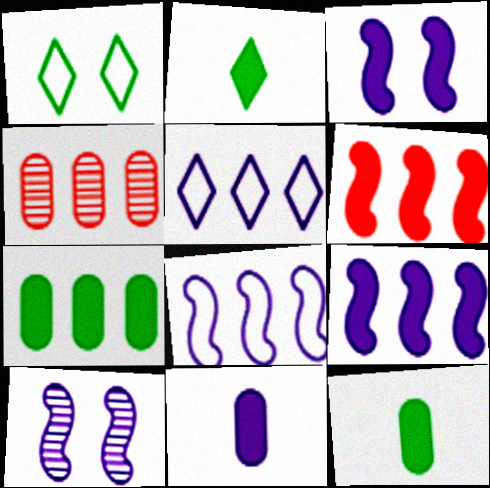[[5, 10, 11]]